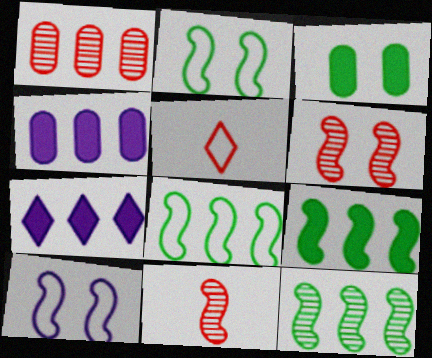[[1, 7, 8], 
[8, 9, 12], 
[9, 10, 11]]